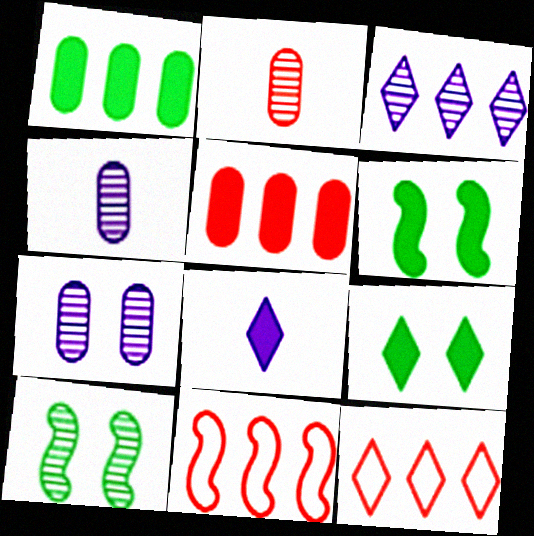[[1, 3, 11], 
[2, 3, 10], 
[4, 6, 12], 
[4, 9, 11], 
[5, 6, 8]]